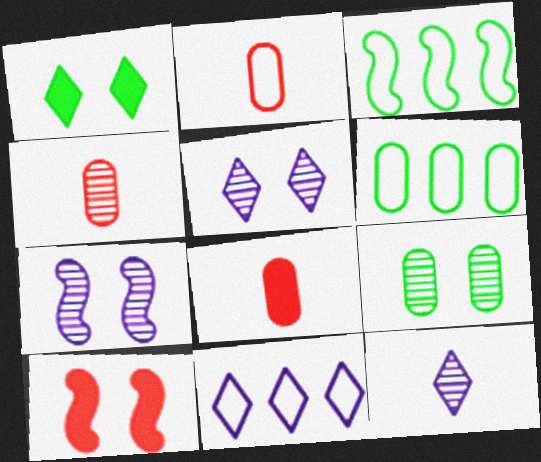[[2, 4, 8], 
[3, 5, 8], 
[6, 10, 12]]